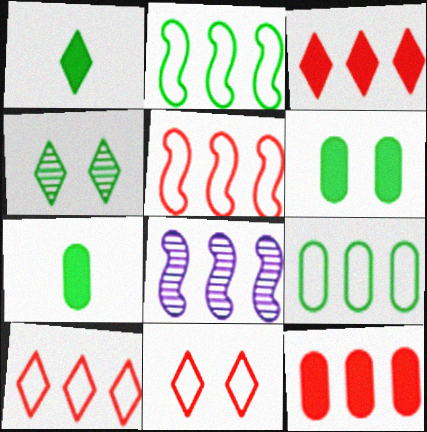[[2, 4, 7], 
[3, 8, 9], 
[7, 8, 11]]